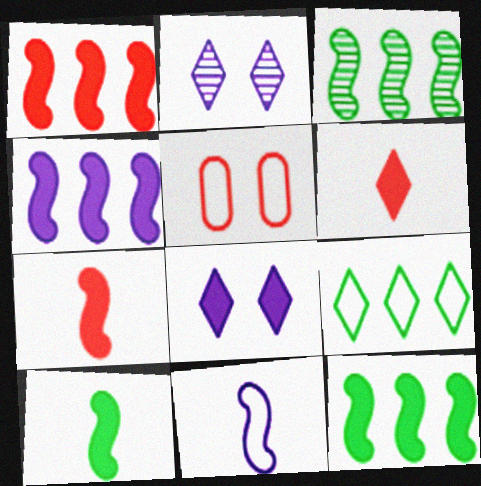[[1, 4, 12], 
[2, 6, 9], 
[5, 9, 11]]